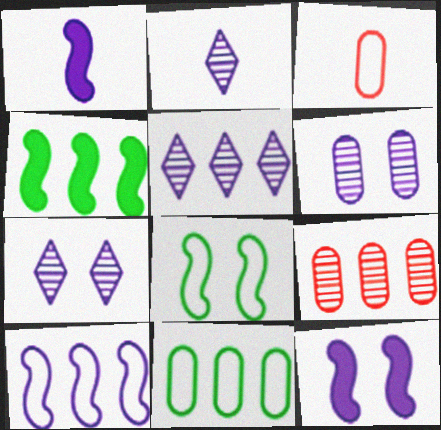[[2, 5, 7], 
[3, 4, 7]]